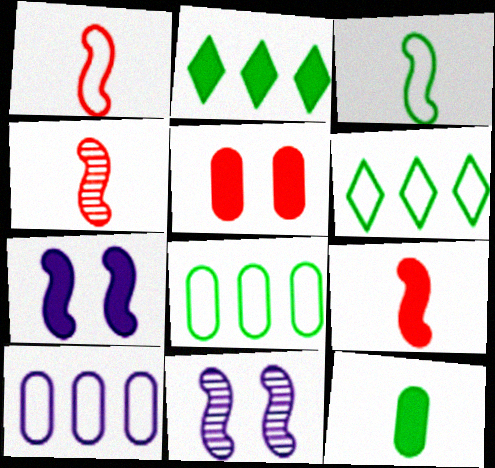[[1, 4, 9]]